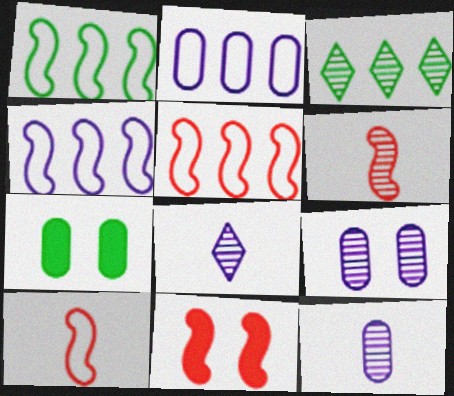[[1, 4, 5], 
[3, 6, 9], 
[5, 6, 11], 
[5, 7, 8]]